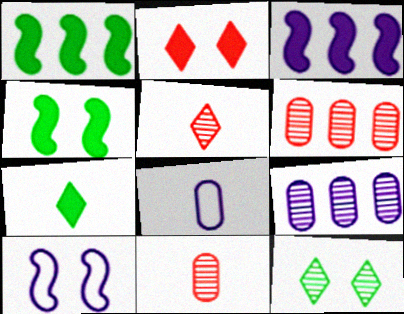[[6, 7, 10]]